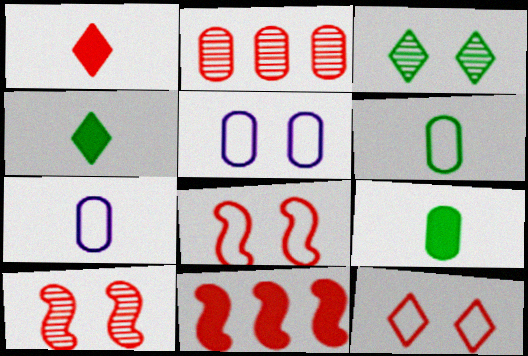[[1, 2, 8], 
[2, 5, 9], 
[3, 7, 11]]